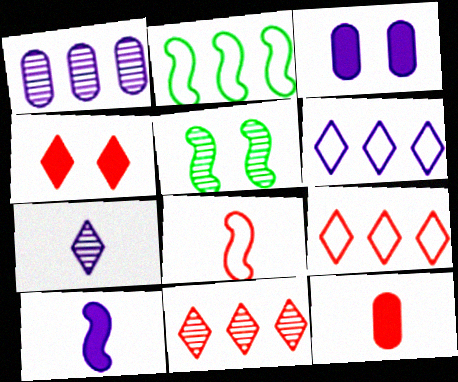[[5, 6, 12]]